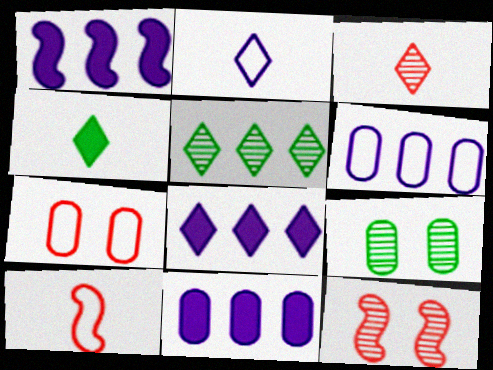[[1, 8, 11], 
[2, 3, 4], 
[4, 6, 12], 
[8, 9, 10]]